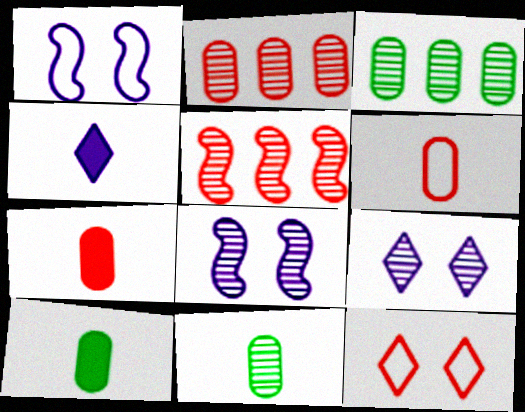[[5, 7, 12], 
[5, 9, 11]]